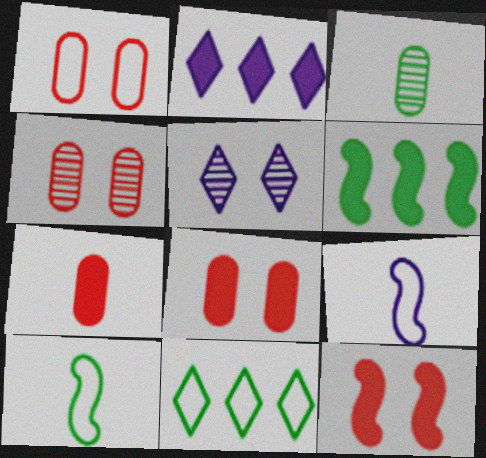[[1, 4, 8], 
[1, 9, 11], 
[2, 4, 10]]